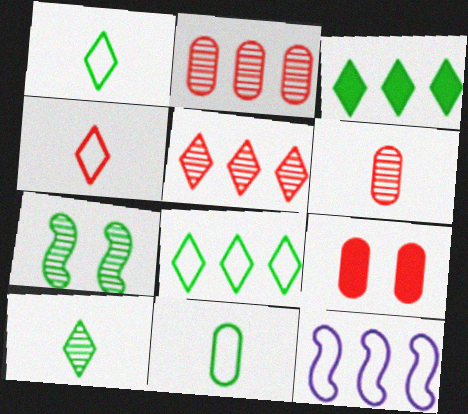[[2, 3, 12], 
[3, 7, 11], 
[9, 10, 12]]